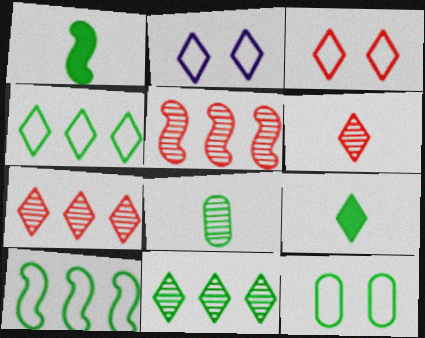[[1, 11, 12], 
[2, 7, 9]]